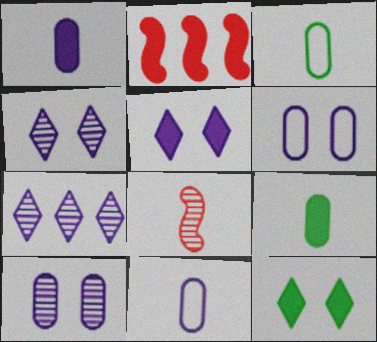[[1, 2, 12], 
[2, 3, 4], 
[2, 5, 9]]